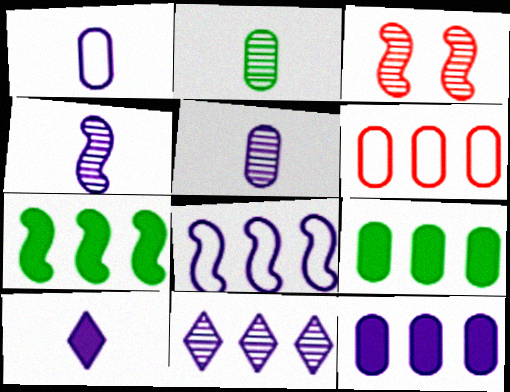[[1, 4, 10], 
[2, 3, 11], 
[6, 7, 11], 
[8, 11, 12]]